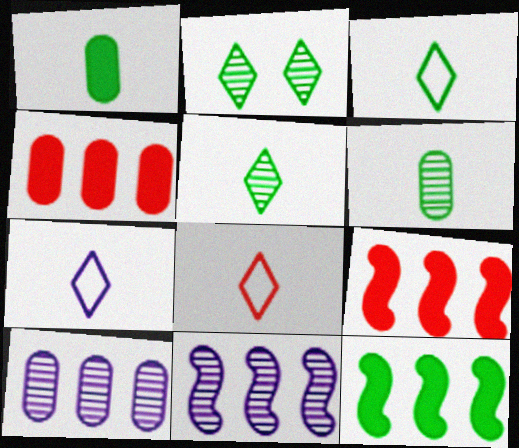[[3, 7, 8]]